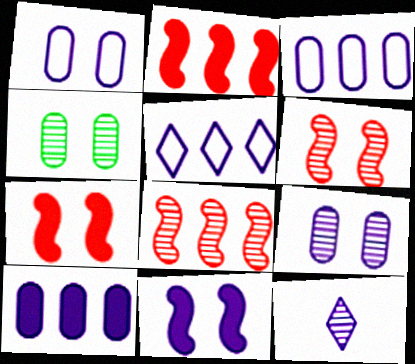[[3, 11, 12], 
[4, 8, 12]]